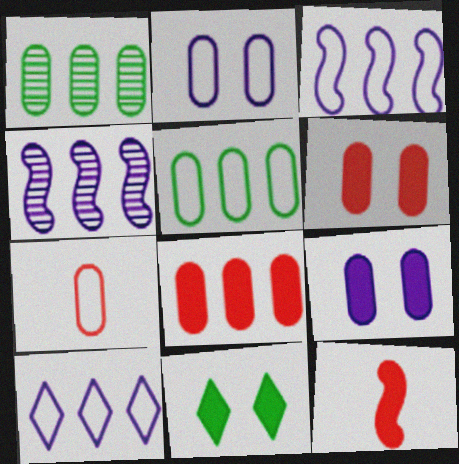[[1, 7, 9], 
[2, 5, 7], 
[4, 7, 11]]